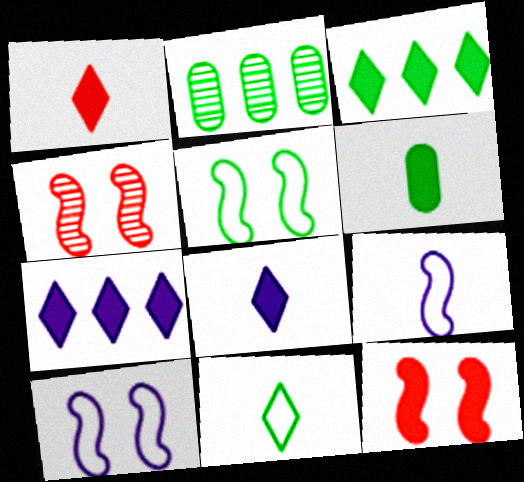[[1, 2, 10], 
[6, 7, 12]]